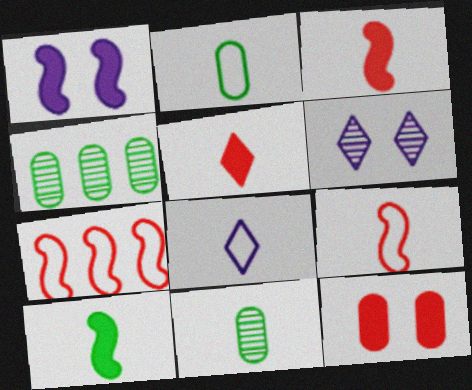[[2, 8, 9], 
[3, 8, 11]]